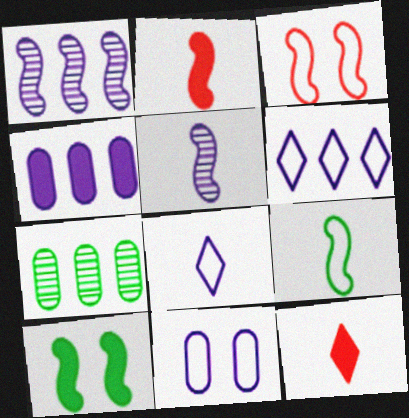[[1, 4, 6], 
[2, 5, 9], 
[4, 10, 12]]